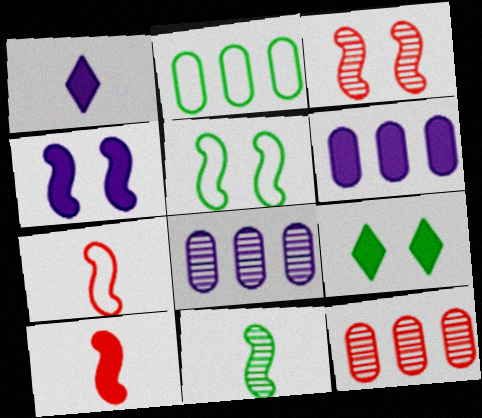[[1, 2, 3], 
[1, 4, 6], 
[1, 5, 12], 
[2, 6, 12], 
[2, 9, 11], 
[3, 4, 5], 
[6, 9, 10], 
[7, 8, 9]]